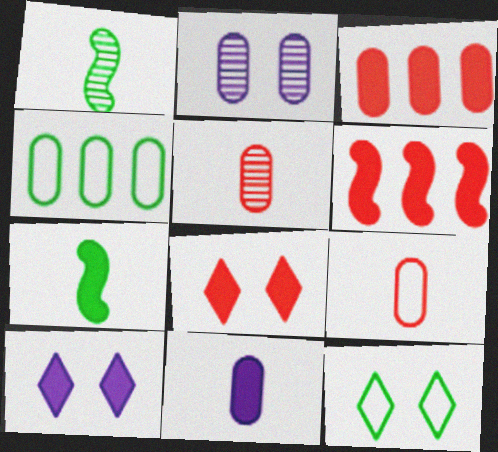[[3, 7, 10]]